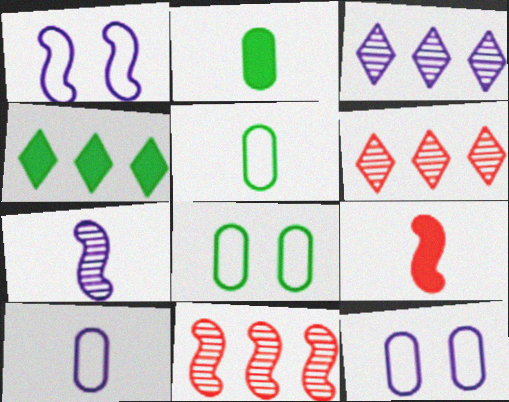[[1, 2, 6], 
[3, 8, 9]]